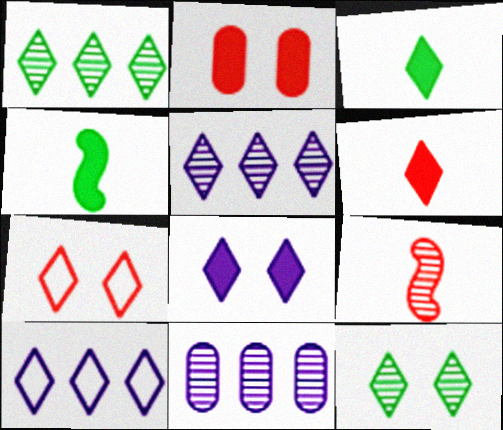[[3, 5, 7], 
[4, 7, 11], 
[6, 10, 12], 
[7, 8, 12], 
[9, 11, 12]]